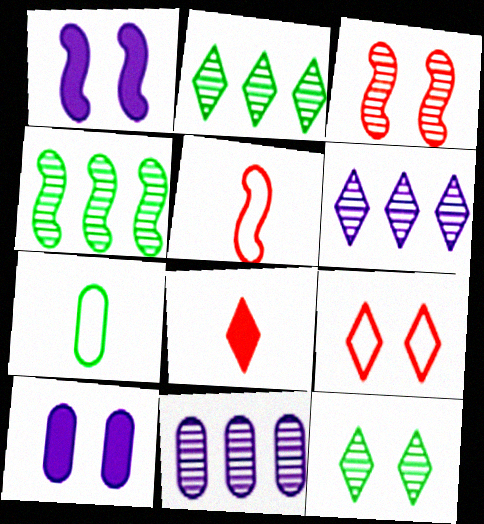[[1, 4, 5], 
[2, 5, 10]]